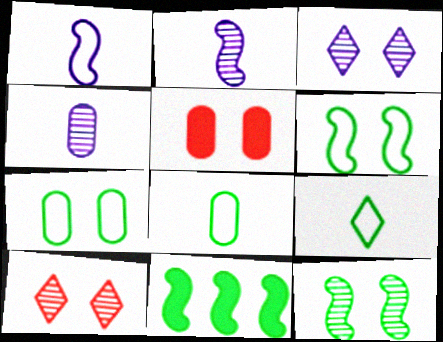[[3, 5, 6]]